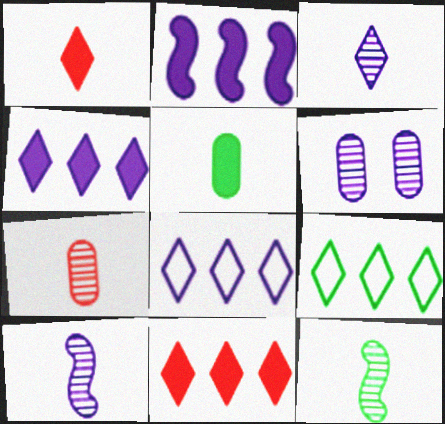[[3, 7, 12]]